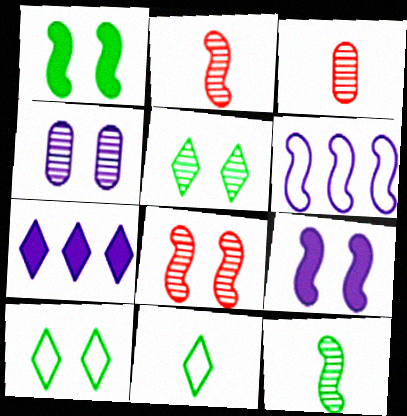[[1, 2, 6], 
[4, 5, 8]]